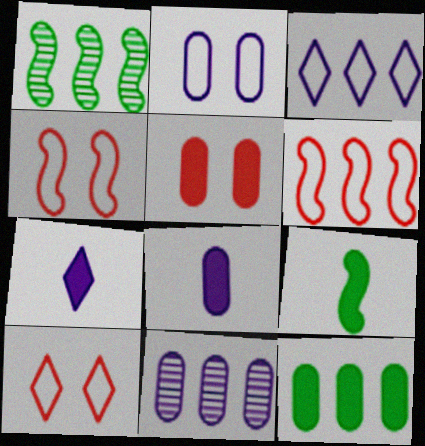[[1, 8, 10], 
[2, 8, 11], 
[5, 8, 12], 
[9, 10, 11]]